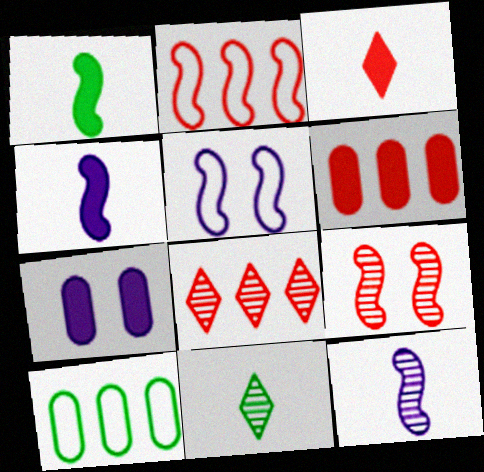[[2, 6, 8], 
[2, 7, 11], 
[5, 6, 11]]